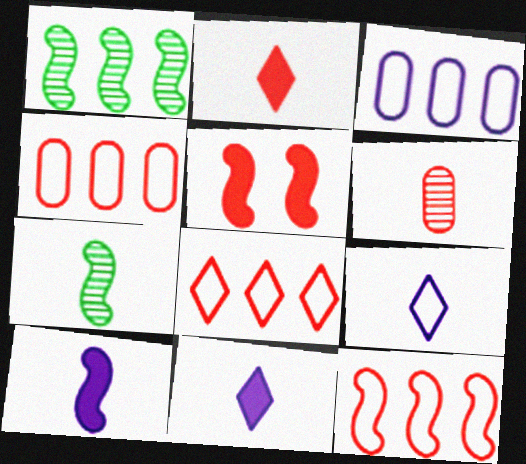[[4, 8, 12], 
[5, 6, 8]]